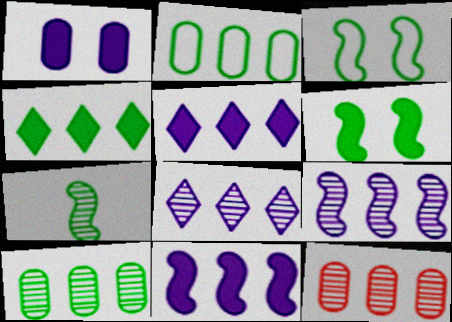[]